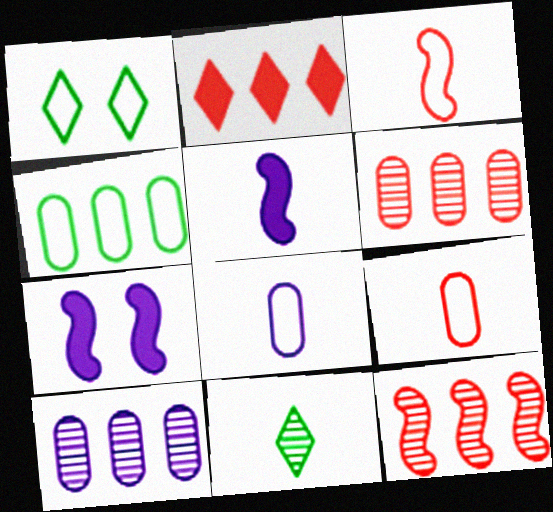[[1, 5, 6], 
[5, 9, 11]]